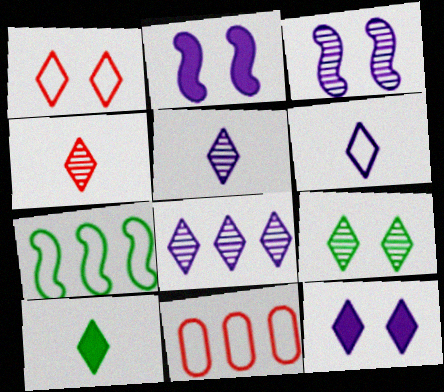[[1, 8, 10], 
[1, 9, 12], 
[3, 10, 11], 
[4, 6, 10], 
[4, 8, 9], 
[6, 8, 12]]